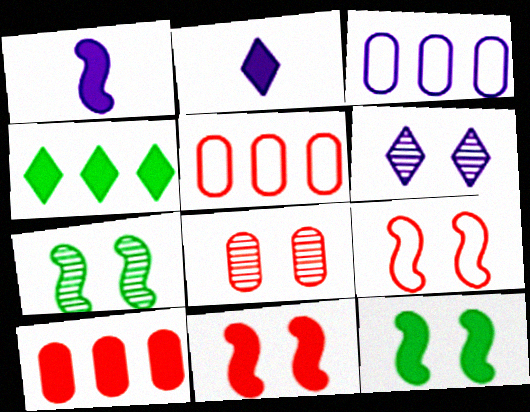[[1, 3, 6], 
[2, 5, 7], 
[2, 10, 12], 
[6, 7, 8]]